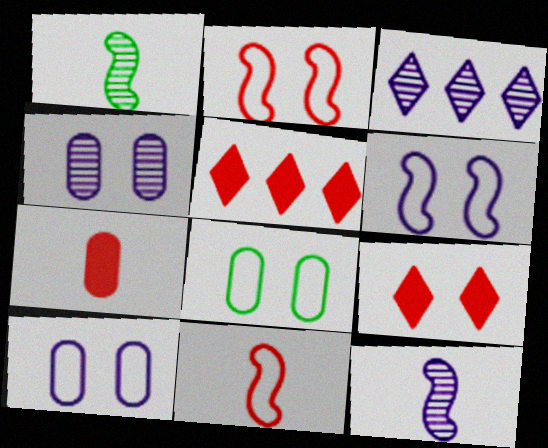[[1, 5, 10], 
[3, 4, 12], 
[5, 8, 12]]